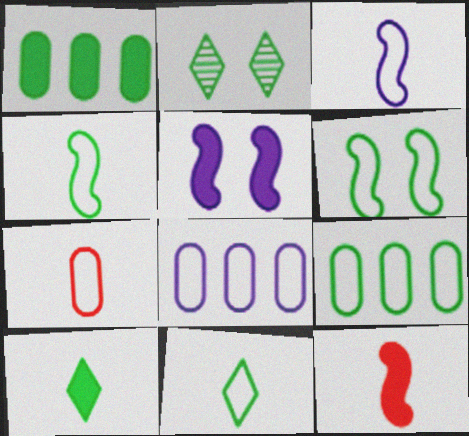[[1, 2, 4], 
[2, 8, 12], 
[3, 7, 11], 
[6, 9, 11]]